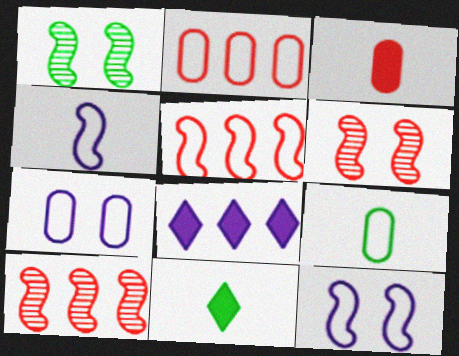[[2, 7, 9], 
[6, 8, 9], 
[7, 10, 11]]